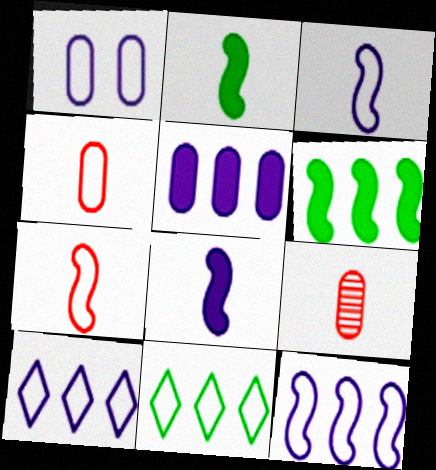[[1, 3, 10], 
[1, 7, 11]]